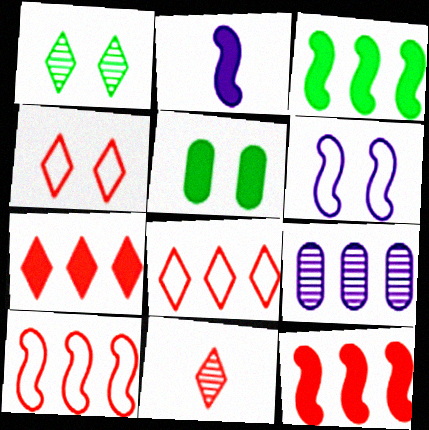[[2, 5, 7], 
[3, 8, 9], 
[4, 7, 11]]